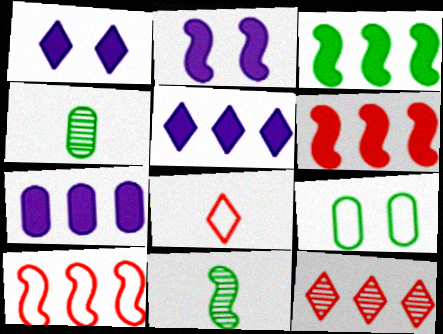[[1, 4, 10], 
[2, 10, 11]]